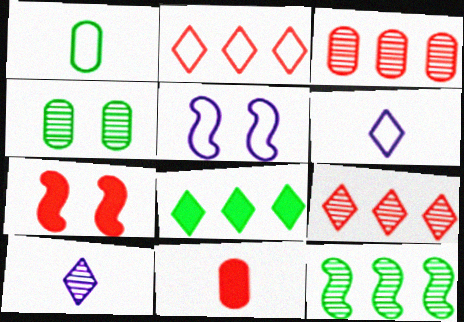[[1, 2, 5]]